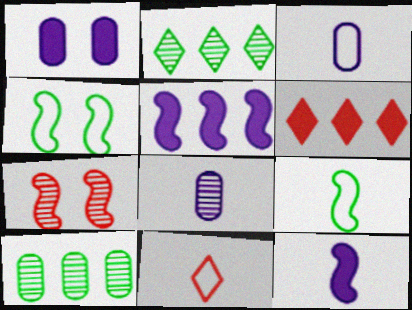[[2, 7, 8], 
[3, 9, 11], 
[4, 6, 8], 
[5, 7, 9]]